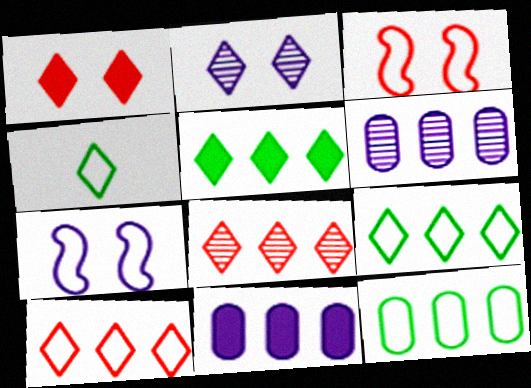[]